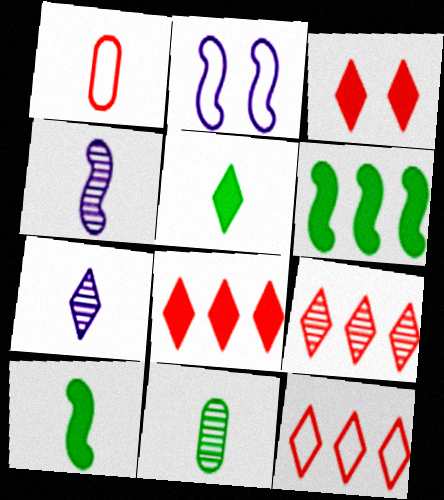[[1, 4, 5], 
[1, 7, 10], 
[2, 8, 11], 
[8, 9, 12]]